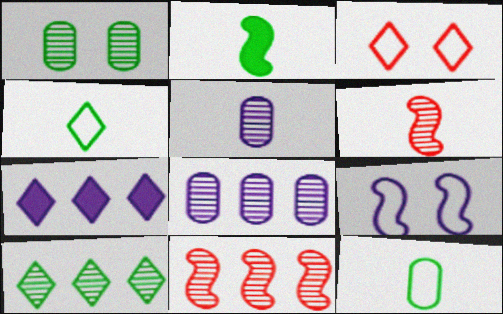[[2, 3, 8], 
[2, 9, 11], 
[5, 7, 9], 
[8, 10, 11]]